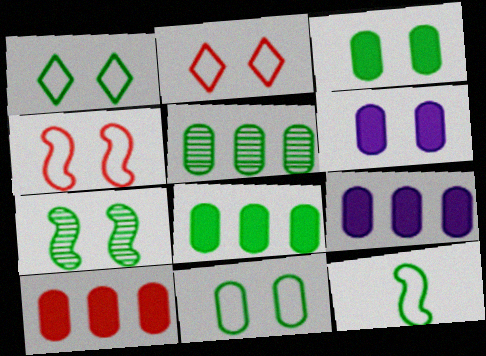[[1, 3, 7], 
[2, 6, 7], 
[8, 9, 10]]